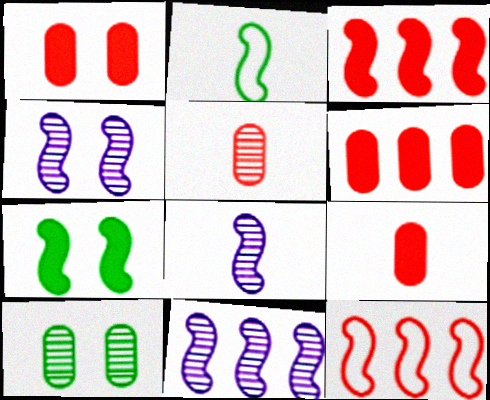[[1, 6, 9], 
[2, 3, 4], 
[4, 8, 11], 
[7, 8, 12]]